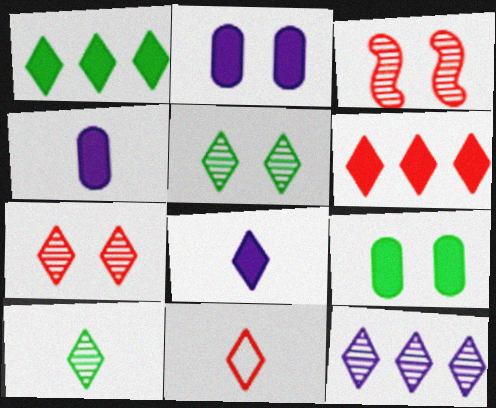[[6, 7, 11], 
[7, 10, 12], 
[8, 10, 11]]